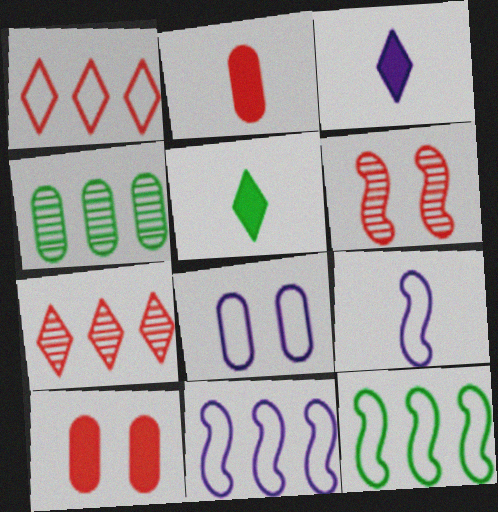[[1, 2, 6], 
[2, 4, 8]]